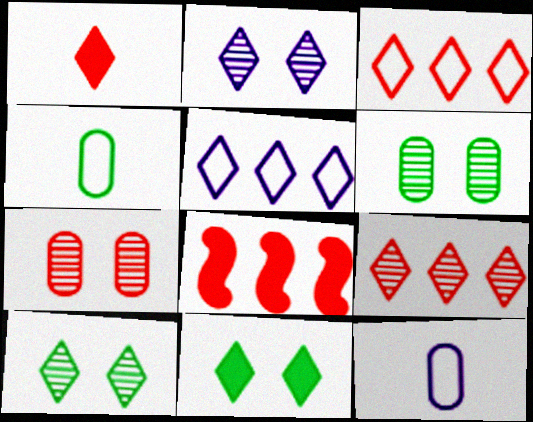[[1, 5, 10], 
[2, 4, 8], 
[8, 10, 12]]